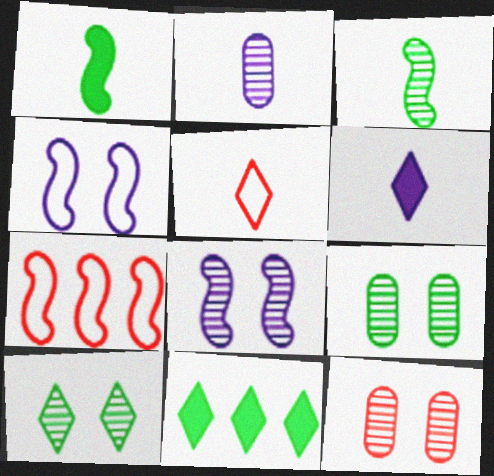[[1, 2, 5], 
[1, 7, 8], 
[6, 7, 9], 
[8, 10, 12]]